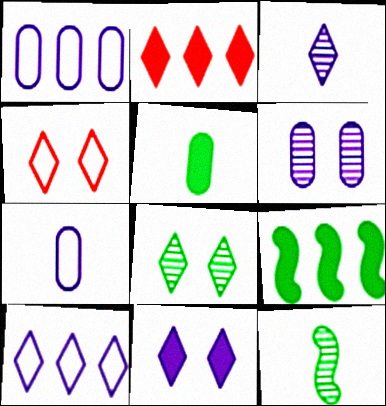[[3, 10, 11], 
[4, 8, 11]]